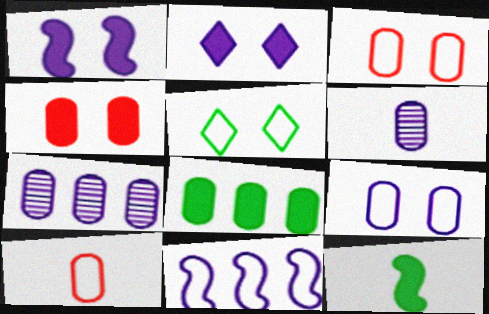[[2, 6, 11], 
[3, 6, 8], 
[5, 10, 11]]